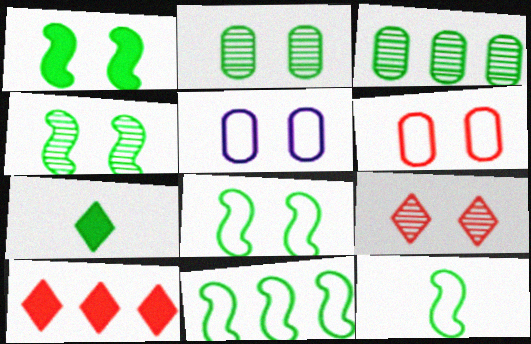[[1, 4, 8], 
[1, 5, 9], 
[2, 7, 11], 
[3, 7, 8], 
[8, 11, 12]]